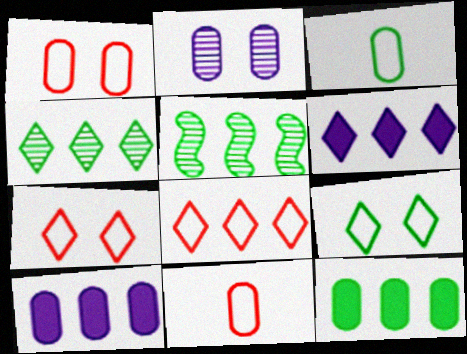[[2, 11, 12], 
[4, 6, 8], 
[5, 8, 10]]